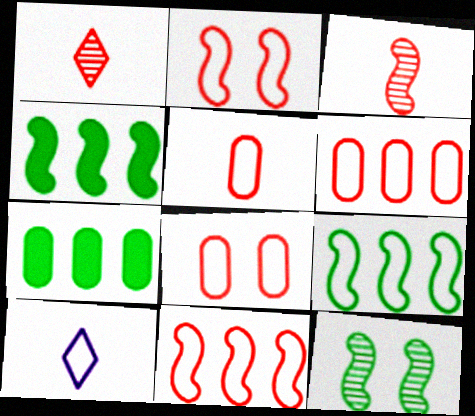[[5, 6, 8], 
[8, 9, 10]]